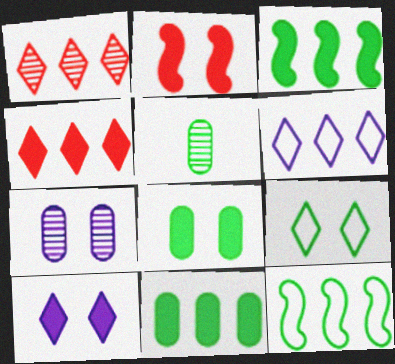[[2, 5, 6], 
[2, 7, 9], 
[2, 8, 10], 
[3, 5, 9]]